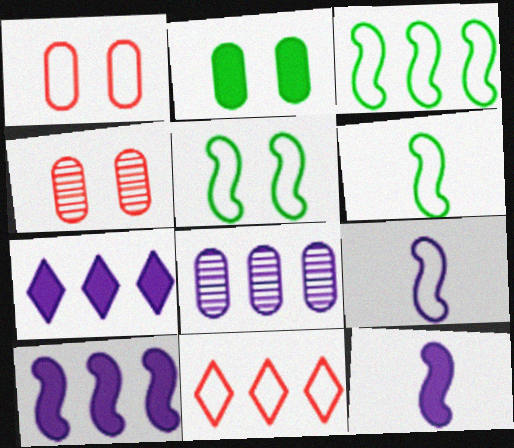[[3, 5, 6], 
[4, 6, 7]]